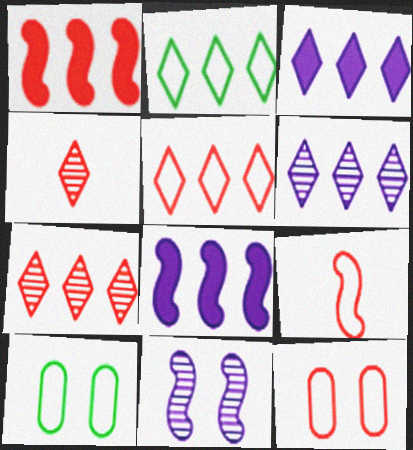[[1, 4, 12], 
[2, 3, 7], 
[4, 8, 10], 
[5, 9, 12]]